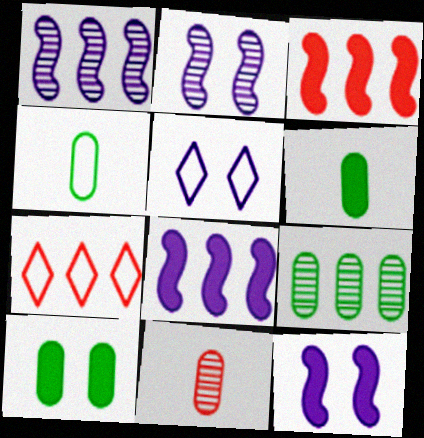[[2, 6, 7], 
[4, 9, 10], 
[7, 8, 9]]